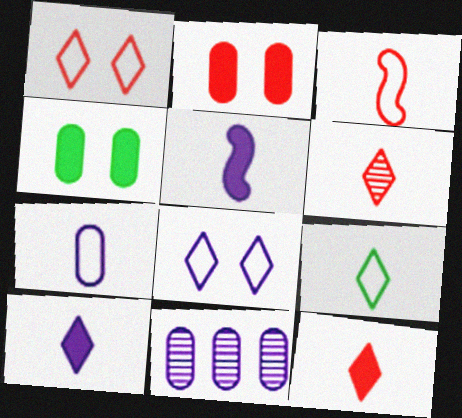[[3, 7, 9], 
[5, 8, 11], 
[6, 9, 10]]